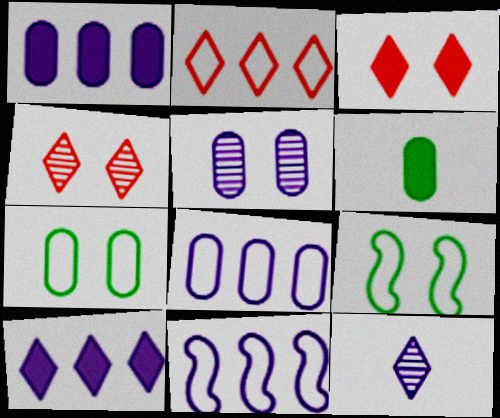[[3, 5, 9], 
[4, 6, 11]]